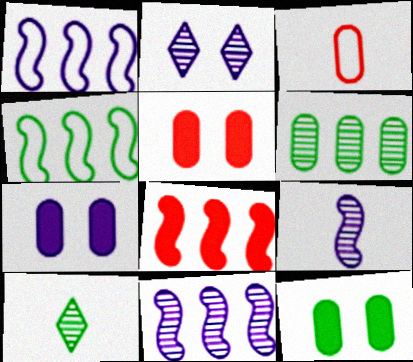[[1, 5, 10], 
[3, 6, 7], 
[4, 8, 11], 
[4, 10, 12], 
[5, 7, 12]]